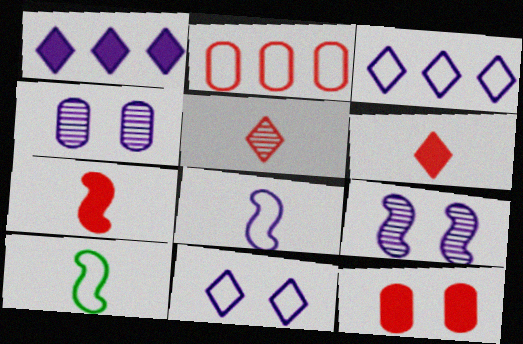[[1, 4, 8], 
[2, 10, 11]]